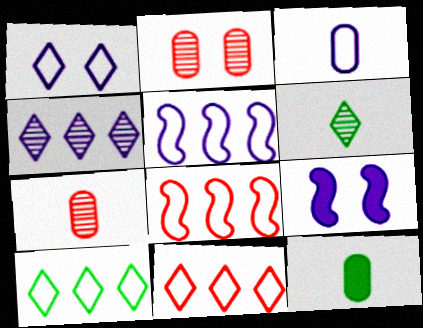[[1, 3, 5], 
[3, 4, 9], 
[3, 7, 12], 
[7, 9, 10]]